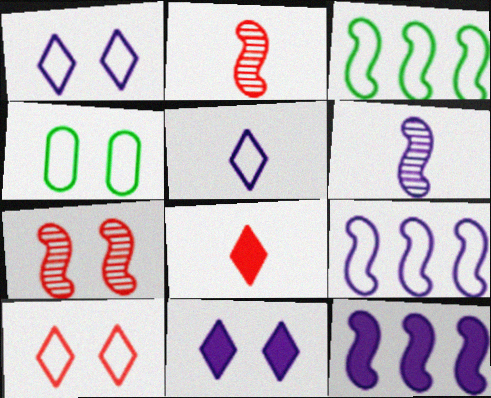[[4, 7, 11]]